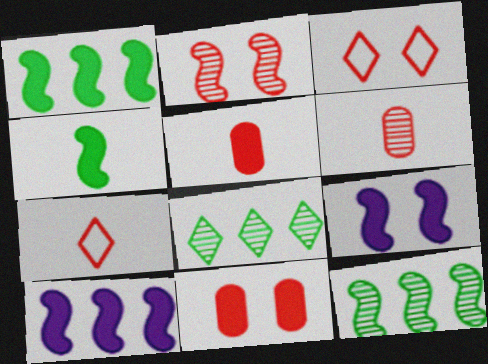[[2, 3, 11]]